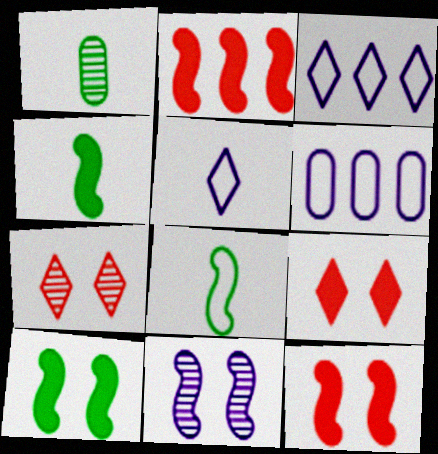[[1, 3, 12], 
[2, 8, 11], 
[4, 6, 7]]